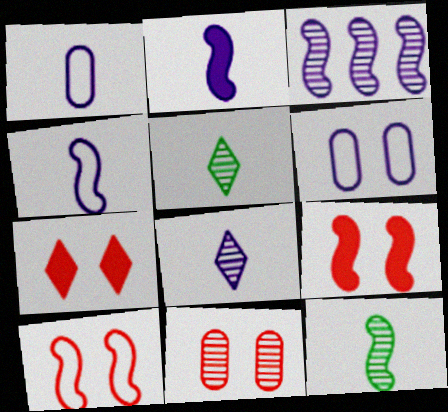[[1, 2, 8], 
[3, 5, 11], 
[7, 10, 11]]